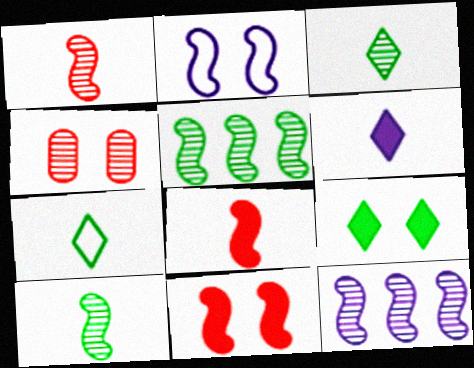[[2, 4, 9], 
[2, 5, 8], 
[3, 4, 12]]